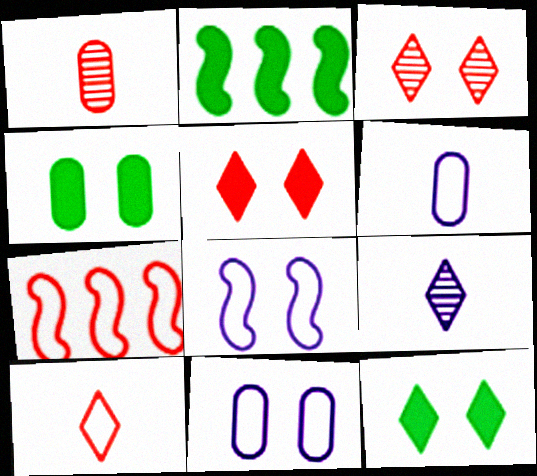[[1, 5, 7], 
[2, 3, 6], 
[3, 4, 8], 
[4, 7, 9]]